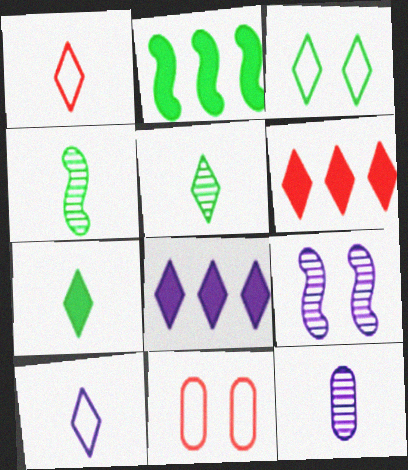[[4, 8, 11]]